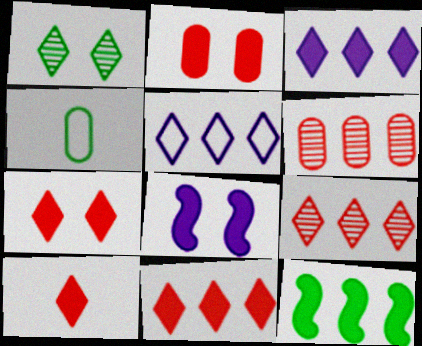[[1, 4, 12], 
[1, 5, 10], 
[4, 8, 9], 
[5, 6, 12], 
[7, 10, 11]]